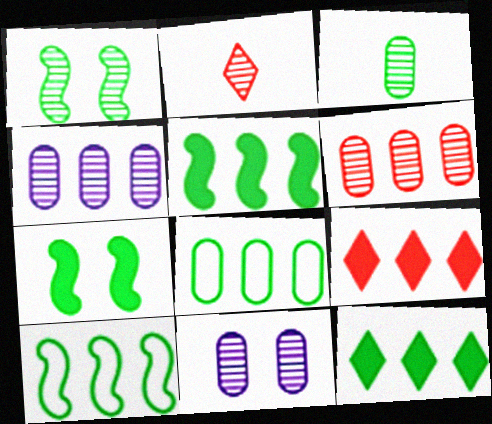[[1, 2, 4], 
[3, 6, 11], 
[4, 9, 10]]